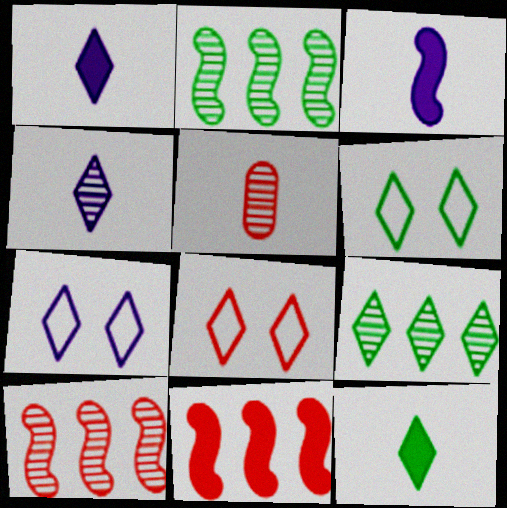[[1, 8, 9], 
[5, 8, 11], 
[6, 7, 8], 
[6, 9, 12]]